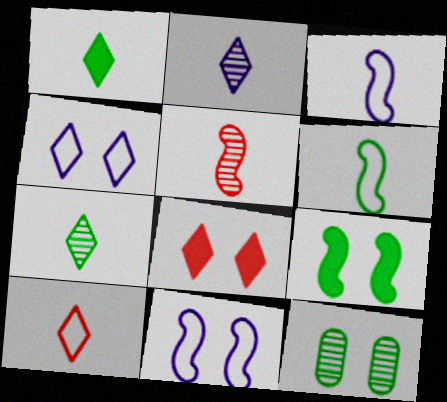[[1, 2, 10], 
[8, 11, 12]]